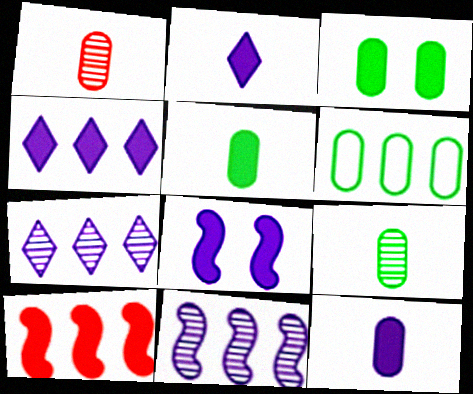[[2, 3, 10], 
[3, 6, 9], 
[4, 8, 12], 
[6, 7, 10]]